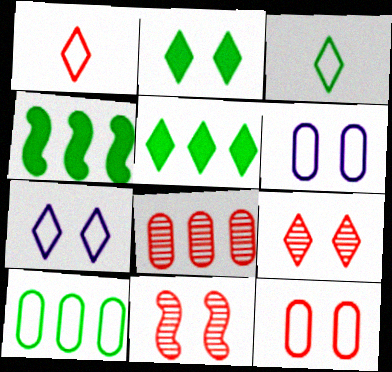[[2, 6, 11], 
[2, 7, 9]]